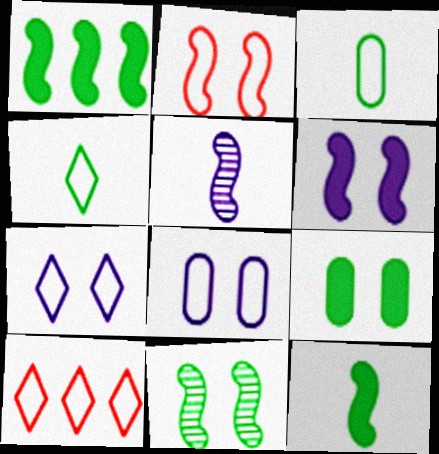[[1, 2, 5], 
[2, 6, 11], 
[4, 7, 10], 
[5, 9, 10]]